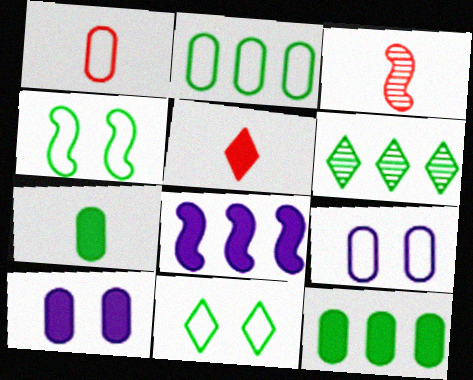[[1, 2, 9], 
[1, 3, 5], 
[3, 4, 8], 
[4, 6, 7]]